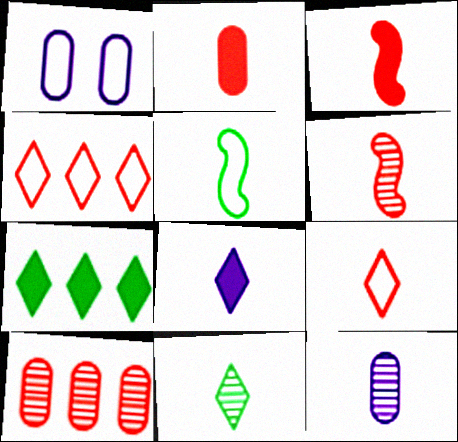[[1, 4, 5], 
[1, 6, 7], 
[2, 6, 9], 
[6, 11, 12], 
[8, 9, 11]]